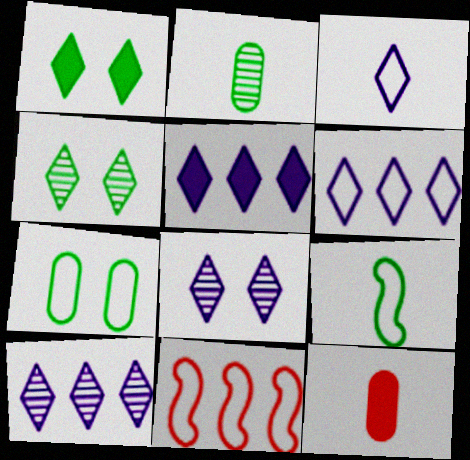[[3, 5, 8], 
[3, 7, 11], 
[5, 6, 10]]